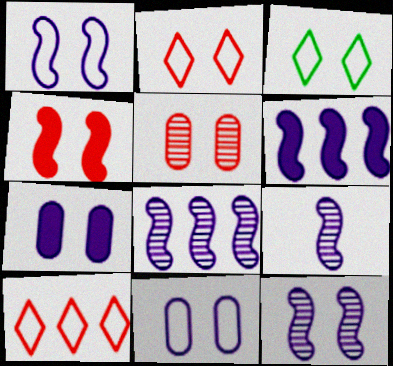[[1, 6, 9], 
[2, 4, 5], 
[8, 9, 12]]